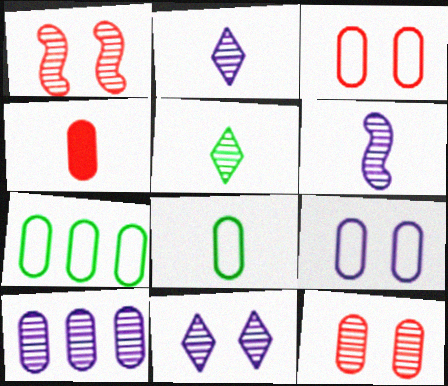[[1, 5, 10], 
[6, 10, 11]]